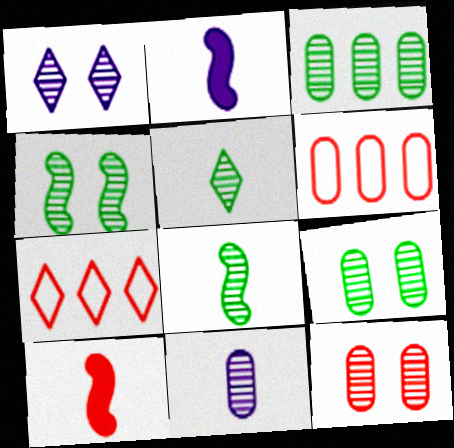[[1, 4, 12], 
[2, 7, 9], 
[3, 4, 5], 
[3, 11, 12], 
[7, 10, 12]]